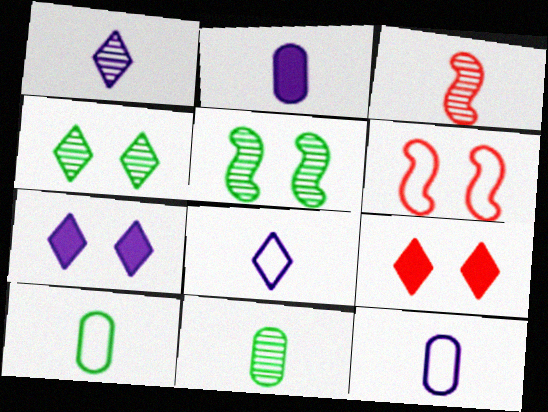[[1, 3, 11]]